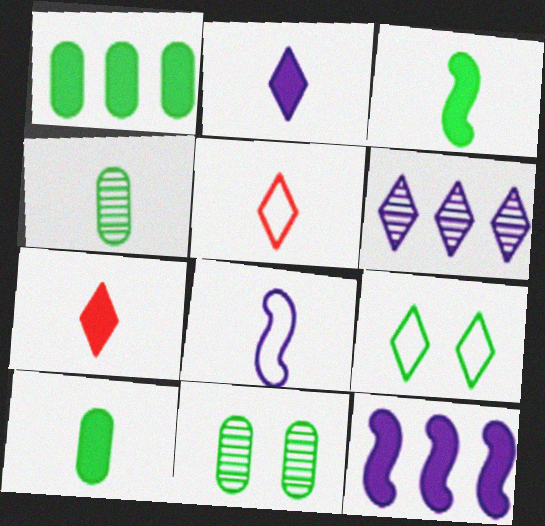[[4, 7, 8], 
[5, 11, 12], 
[6, 7, 9]]